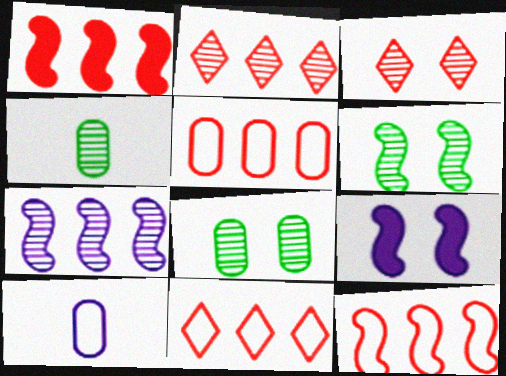[[1, 2, 5], 
[3, 4, 7], 
[4, 9, 11], 
[5, 11, 12]]